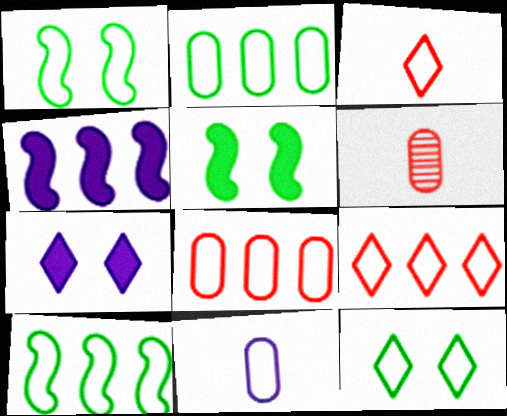[[1, 9, 11], 
[4, 6, 12], 
[6, 7, 10]]